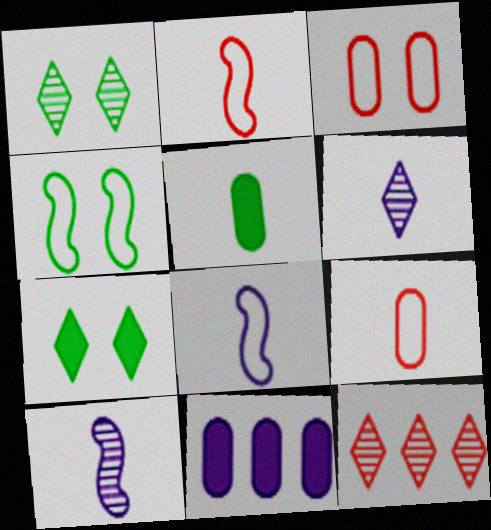[[1, 2, 11], 
[1, 6, 12], 
[2, 5, 6]]